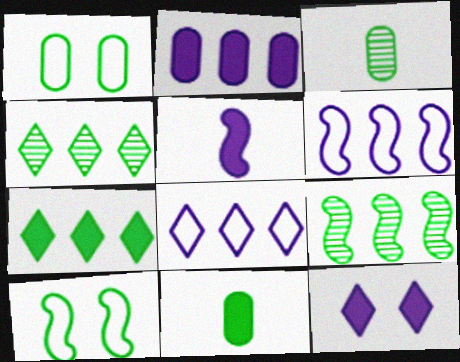[[2, 5, 12], 
[3, 7, 10], 
[4, 10, 11]]